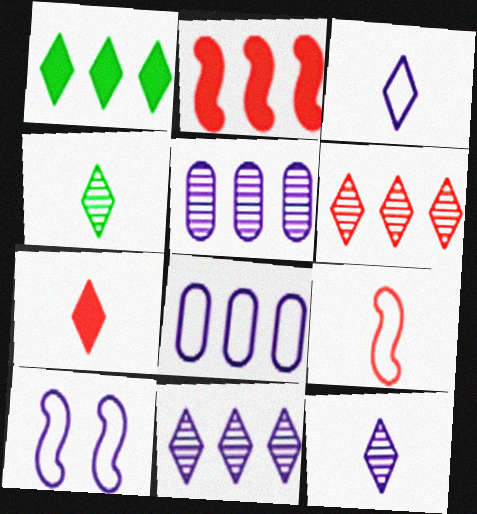[[3, 4, 7], 
[3, 8, 10]]